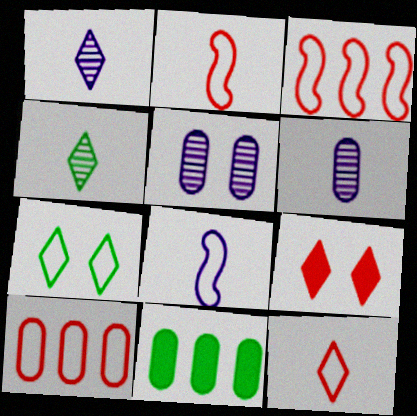[[7, 8, 10]]